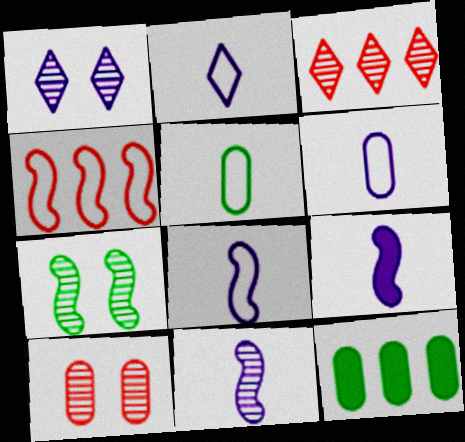[[1, 7, 10], 
[2, 6, 8], 
[4, 7, 9], 
[6, 10, 12], 
[8, 9, 11]]